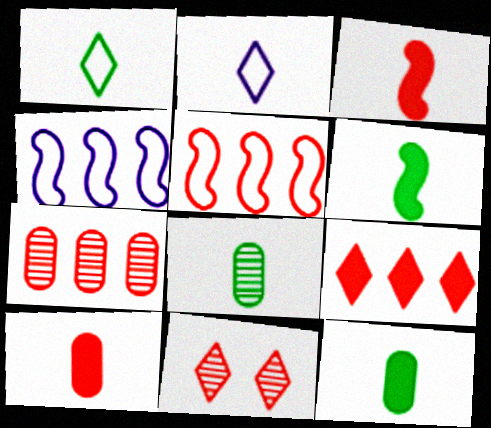[[1, 6, 8], 
[2, 3, 8], 
[4, 11, 12], 
[5, 7, 9], 
[5, 10, 11]]